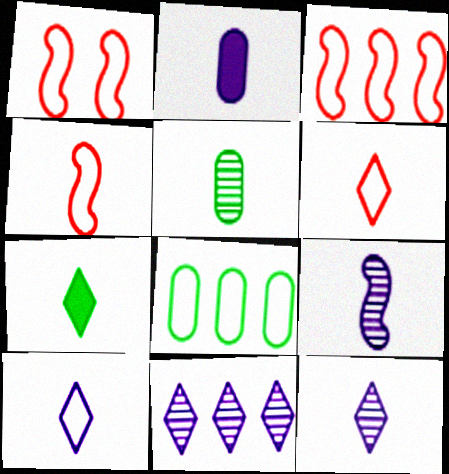[[1, 3, 4], 
[1, 8, 10], 
[2, 9, 10], 
[6, 7, 12]]